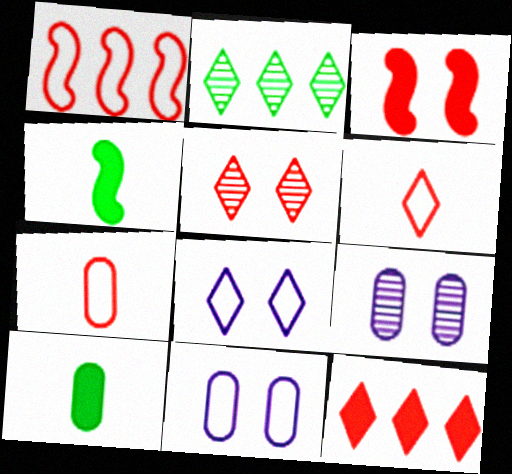[[5, 6, 12]]